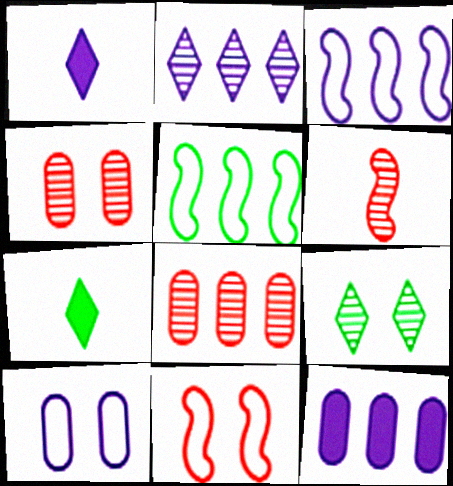[[1, 4, 5], 
[2, 3, 12], 
[3, 4, 7]]